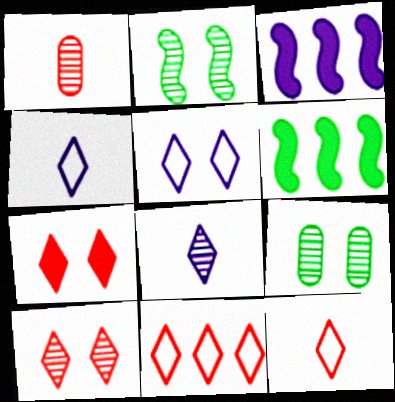[[1, 5, 6], 
[3, 9, 12]]